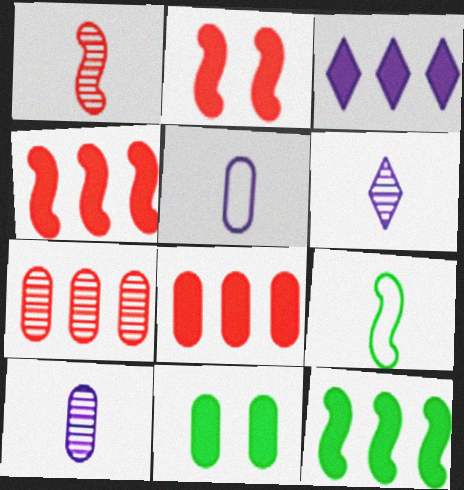[[3, 8, 12], 
[5, 7, 11]]